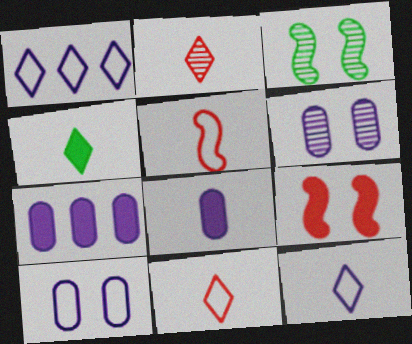[[2, 4, 12], 
[3, 7, 11], 
[4, 7, 9]]